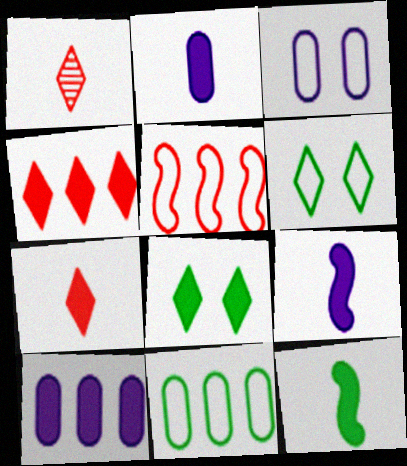[[2, 7, 12]]